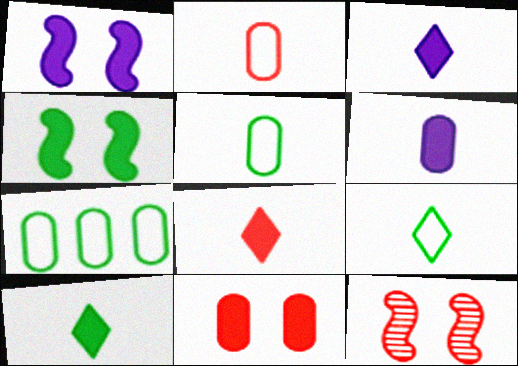[[3, 7, 12], 
[3, 8, 10]]